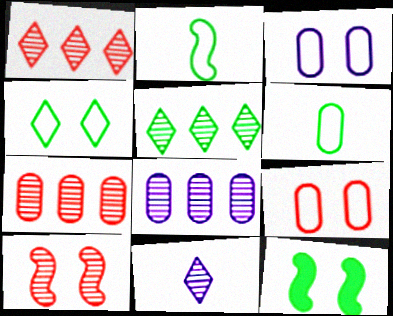[[5, 6, 12]]